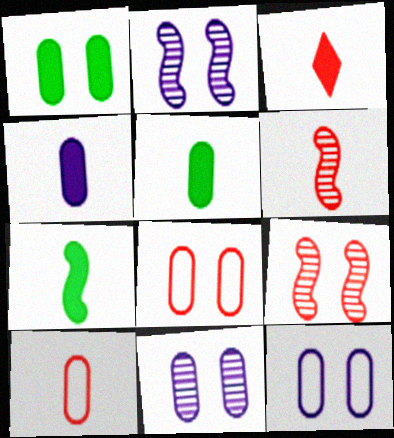[[1, 8, 11], 
[3, 4, 7], 
[3, 6, 10]]